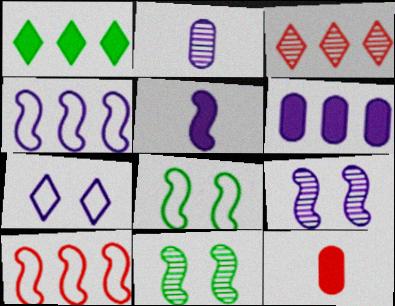[[2, 3, 11], 
[4, 5, 9], 
[5, 10, 11]]